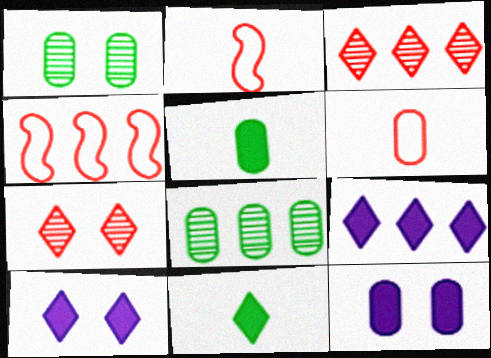[[1, 2, 9], 
[2, 8, 10], 
[4, 8, 9], 
[6, 8, 12]]